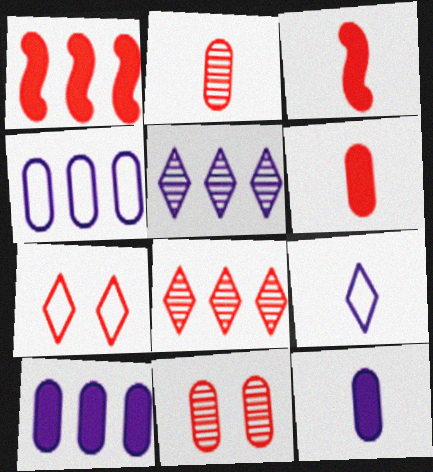[[1, 2, 7]]